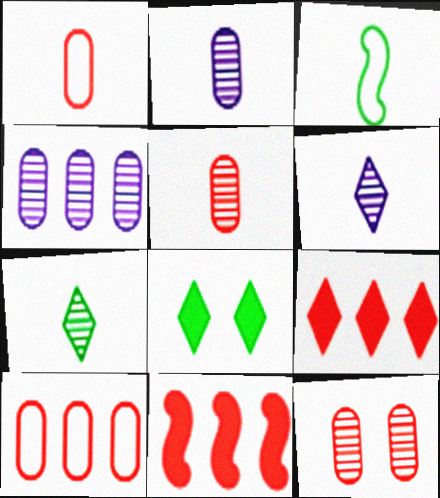[]